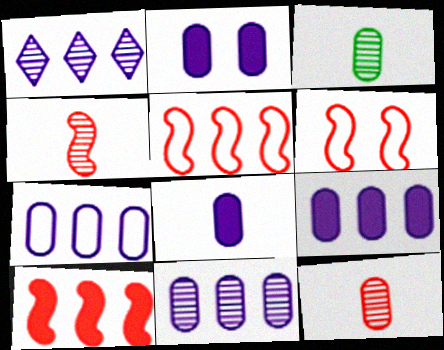[[2, 8, 9], 
[4, 6, 10], 
[7, 9, 11]]